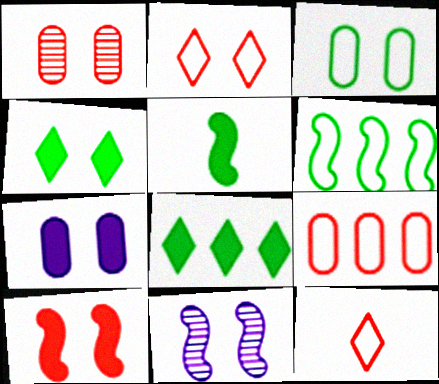[[1, 2, 10], 
[1, 3, 7], 
[4, 7, 10]]